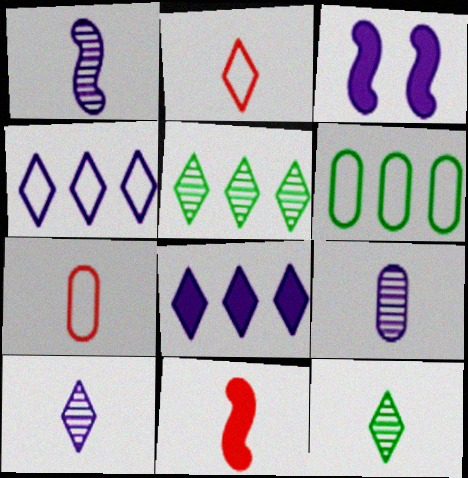[[1, 9, 10], 
[3, 4, 9], 
[3, 5, 7]]